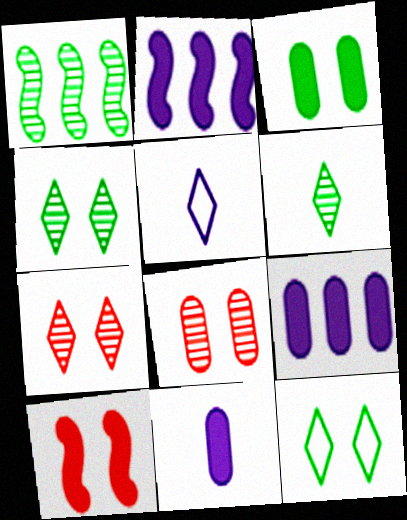[]